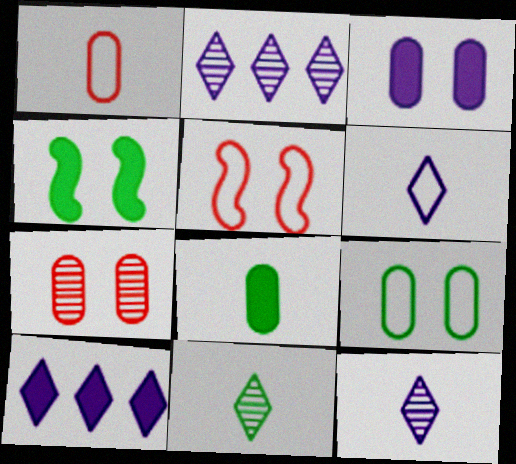[[1, 2, 4], 
[2, 5, 8], 
[3, 7, 9]]